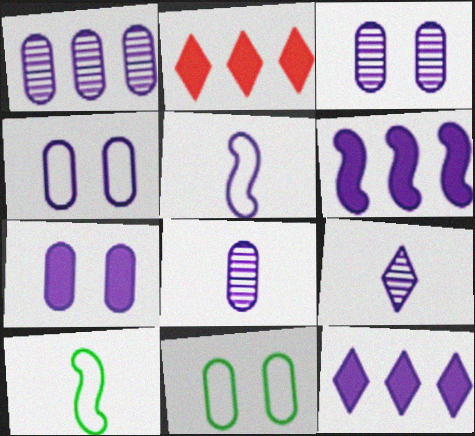[[1, 3, 8], 
[2, 3, 10], 
[3, 4, 7], 
[3, 5, 12], 
[4, 6, 9]]